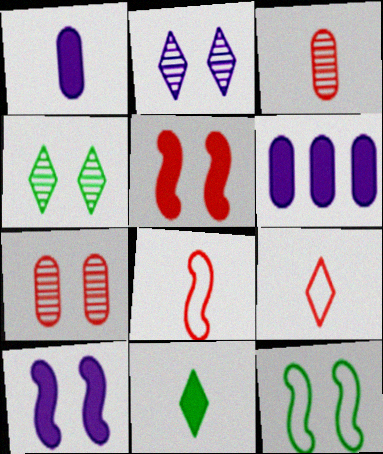[[4, 6, 8], 
[5, 6, 11]]